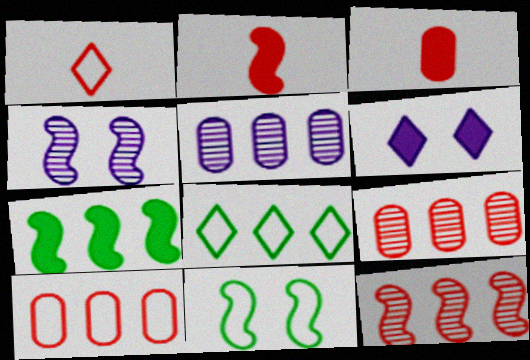[[3, 4, 8], 
[3, 6, 7]]